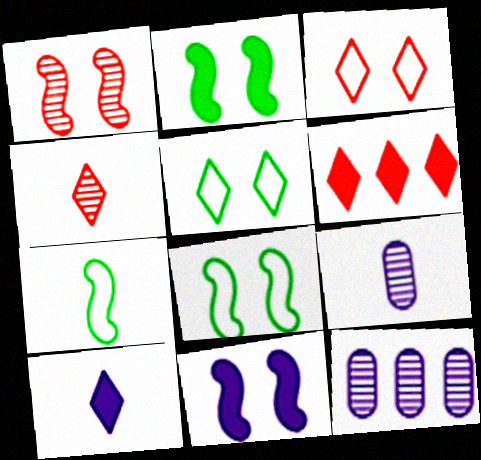[[1, 8, 11], 
[3, 4, 6], 
[6, 8, 9]]